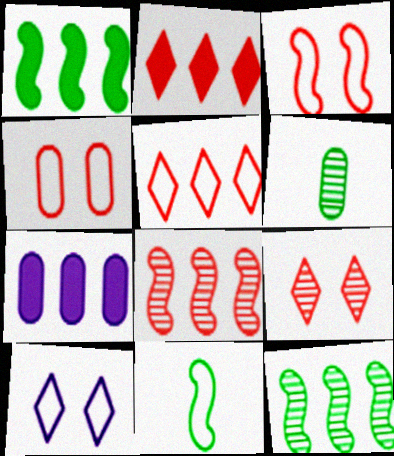[[1, 2, 7], 
[4, 6, 7], 
[5, 7, 12], 
[7, 9, 11]]